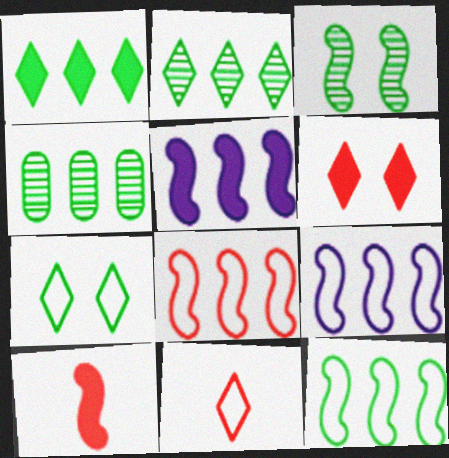[[1, 4, 12], 
[3, 9, 10], 
[8, 9, 12]]